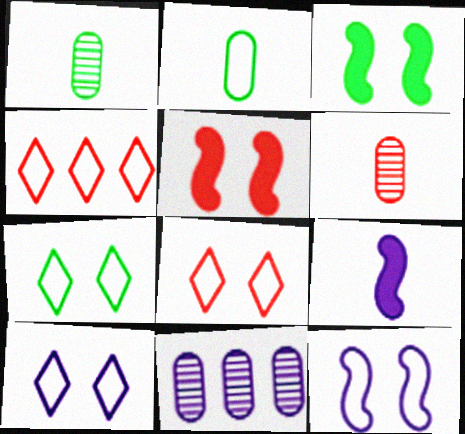[[2, 4, 12], 
[4, 5, 6], 
[7, 8, 10], 
[9, 10, 11]]